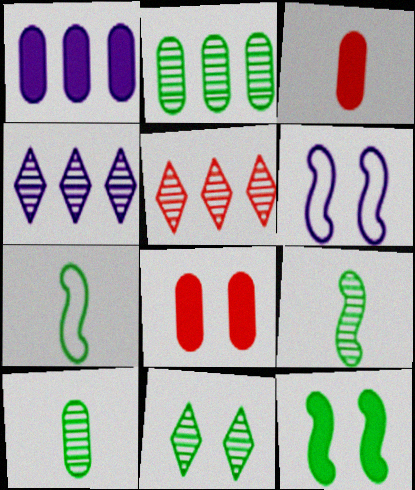[[2, 9, 11], 
[4, 7, 8], 
[6, 8, 11]]